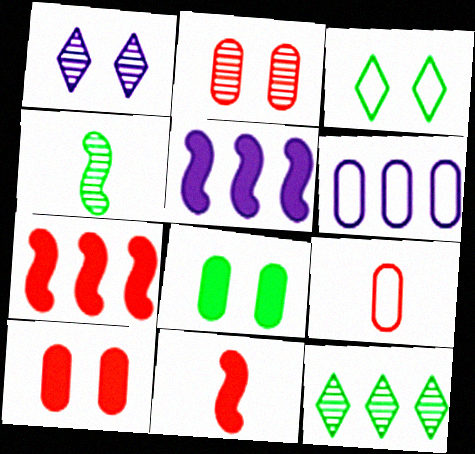[[6, 7, 12]]